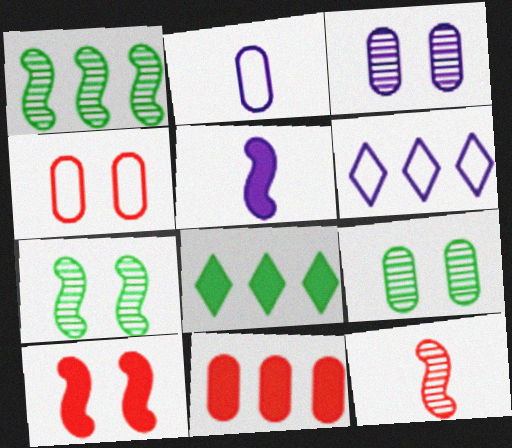[[1, 6, 11], 
[2, 9, 11], 
[3, 5, 6]]